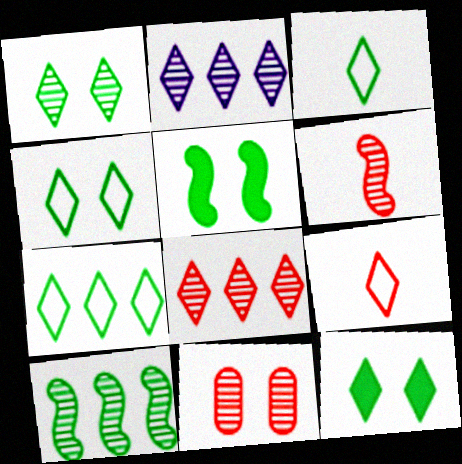[[1, 4, 12], 
[2, 9, 12], 
[3, 4, 7], 
[6, 8, 11]]